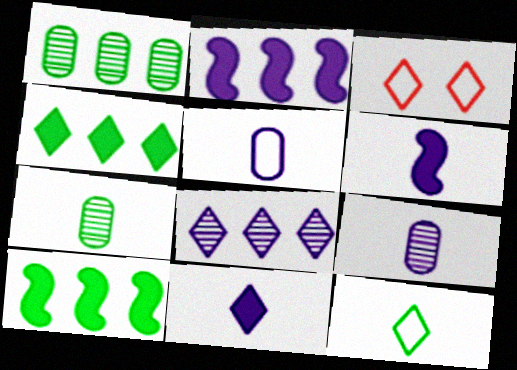[[1, 3, 6], 
[2, 3, 7], 
[3, 9, 10]]